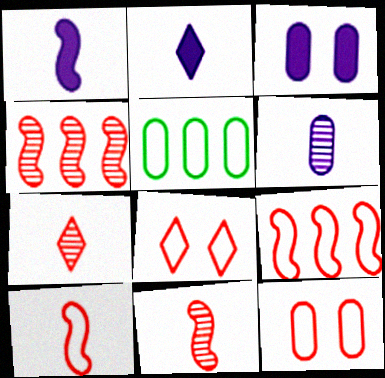[]